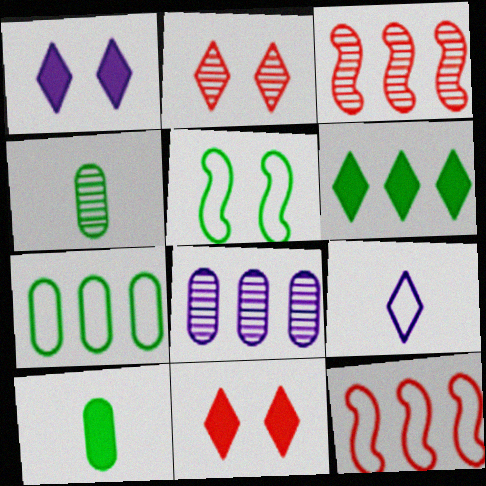[[1, 4, 12], 
[2, 6, 9], 
[4, 5, 6], 
[6, 8, 12]]